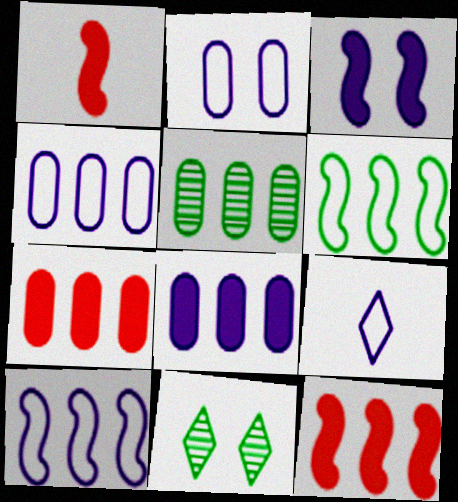[[1, 4, 11], 
[2, 9, 10], 
[4, 5, 7]]